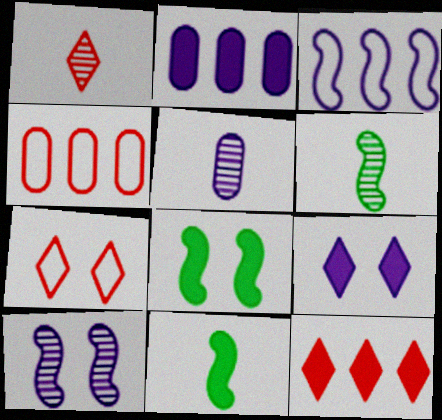[[1, 5, 6], 
[1, 7, 12], 
[2, 6, 7], 
[3, 5, 9], 
[4, 6, 9]]